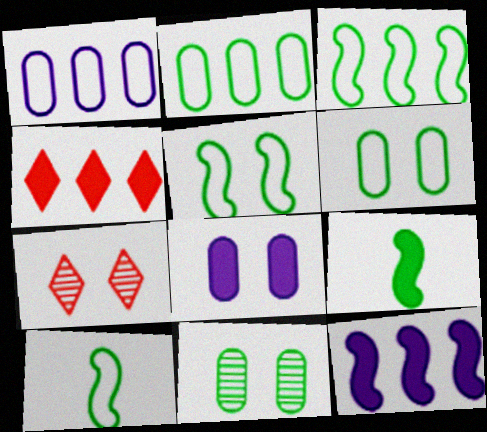[[1, 7, 9], 
[3, 5, 10], 
[4, 8, 9], 
[5, 7, 8]]